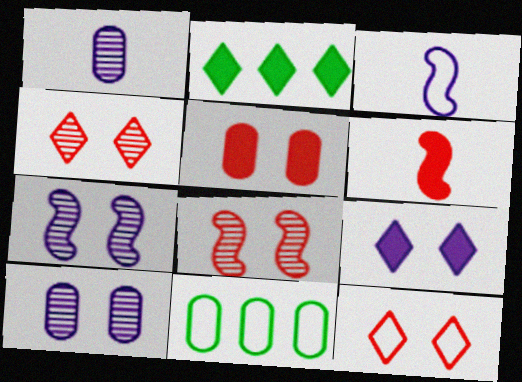[[1, 5, 11], 
[3, 11, 12], 
[5, 8, 12]]